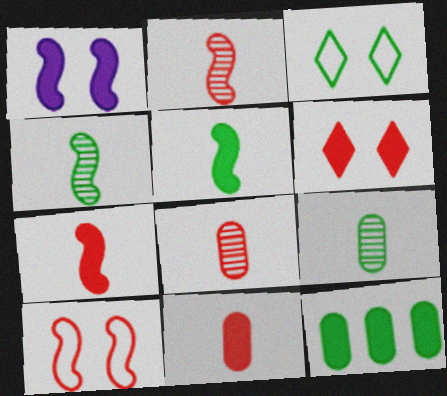[[3, 4, 12]]